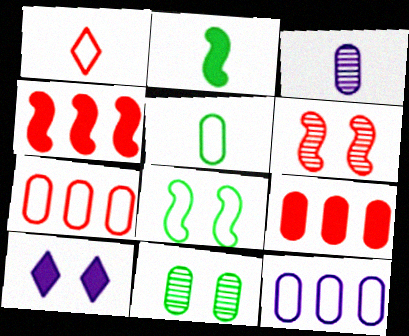[[1, 2, 3], 
[1, 6, 9], 
[1, 8, 12], 
[2, 9, 10]]